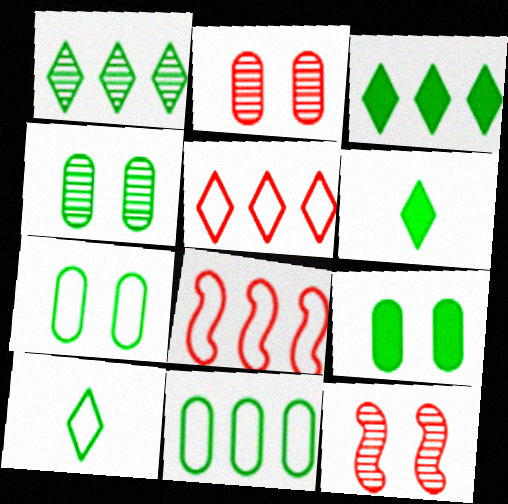[[4, 7, 9]]